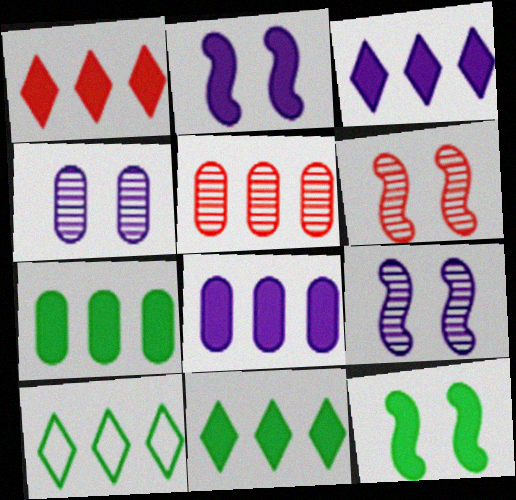[[1, 3, 11]]